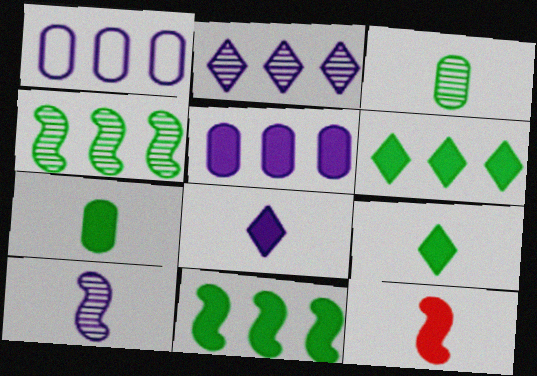[[7, 8, 12]]